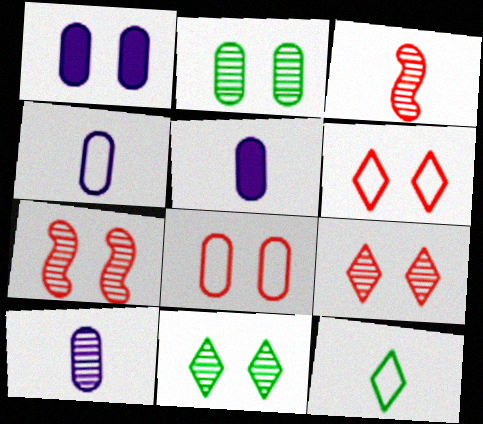[[1, 2, 8], 
[3, 5, 12], 
[4, 5, 10]]